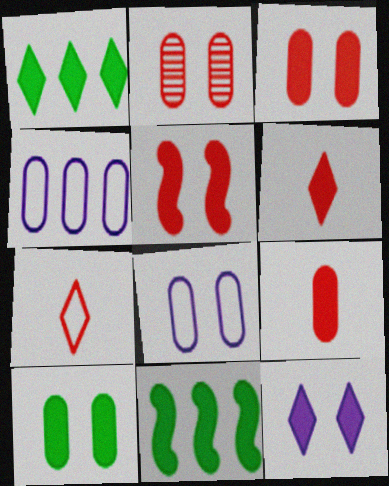[[1, 6, 12], 
[2, 8, 10], 
[5, 10, 12], 
[9, 11, 12]]